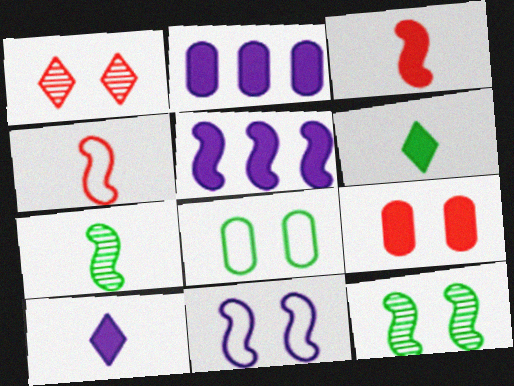[[4, 5, 12], 
[5, 6, 9]]